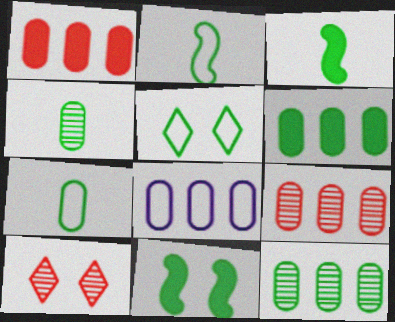[[1, 8, 12], 
[3, 5, 12], 
[3, 8, 10], 
[6, 8, 9]]